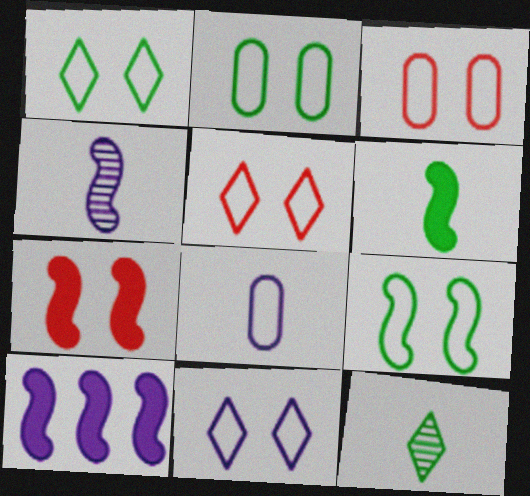[[1, 2, 9], 
[1, 5, 11], 
[3, 9, 11], 
[3, 10, 12], 
[6, 7, 10]]